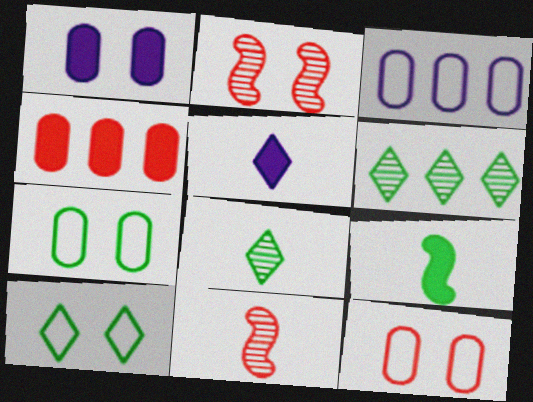[[1, 2, 10], 
[6, 7, 9]]